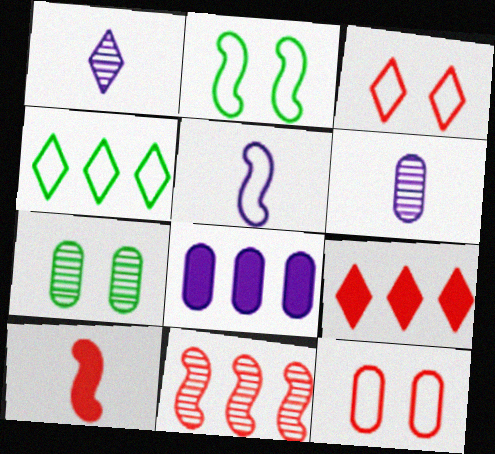[[1, 7, 11], 
[2, 6, 9], 
[4, 5, 12], 
[4, 8, 11], 
[5, 7, 9]]